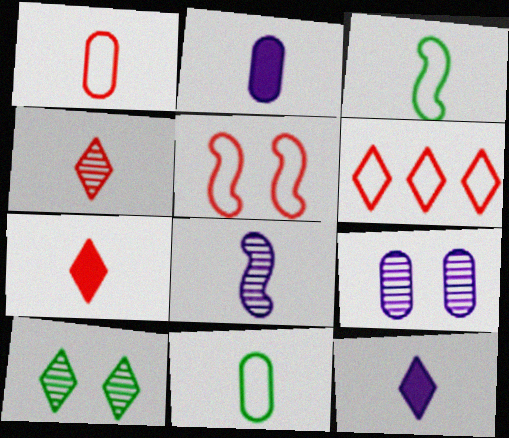[[1, 5, 6], 
[2, 3, 4], 
[6, 10, 12], 
[7, 8, 11]]